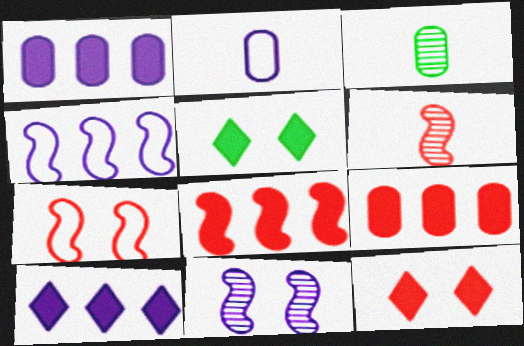[[2, 10, 11], 
[3, 4, 12], 
[3, 7, 10], 
[6, 7, 8]]